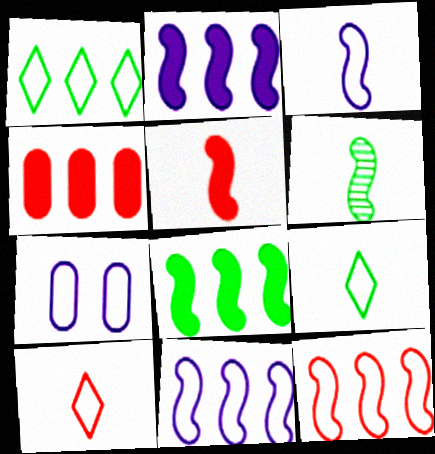[[3, 5, 6], 
[7, 9, 12]]